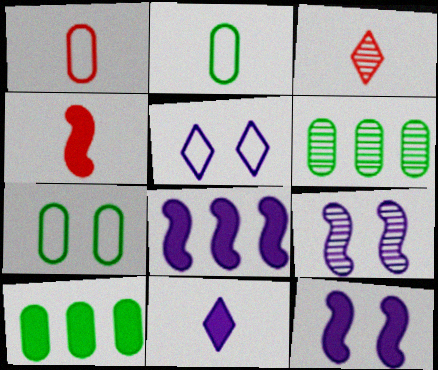[[1, 3, 4], 
[3, 6, 9], 
[3, 7, 8], 
[4, 5, 6]]